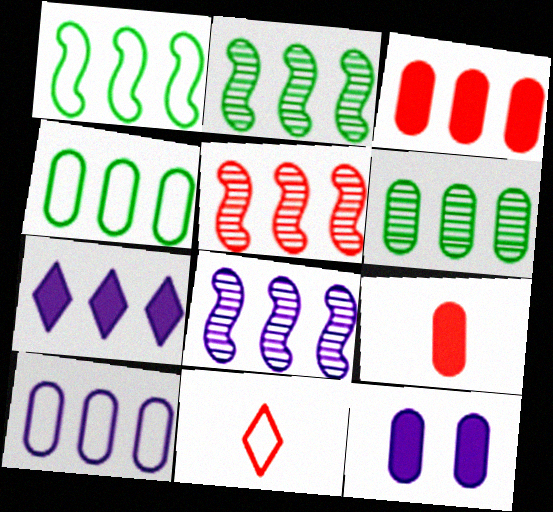[[2, 5, 8], 
[2, 11, 12], 
[3, 6, 10], 
[4, 5, 7], 
[7, 8, 10]]